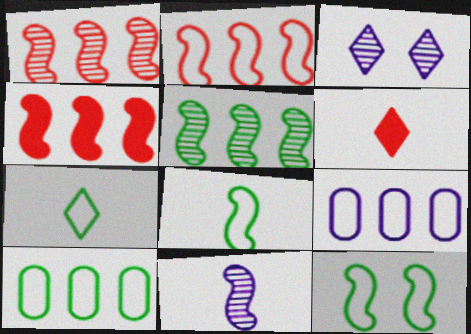[[1, 2, 4], 
[4, 11, 12], 
[7, 10, 12]]